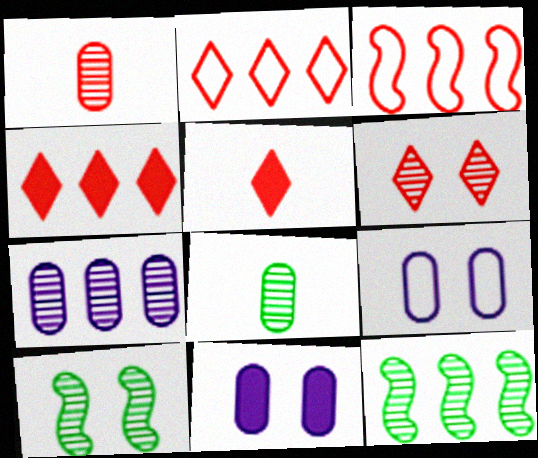[[2, 5, 6], 
[5, 9, 12]]